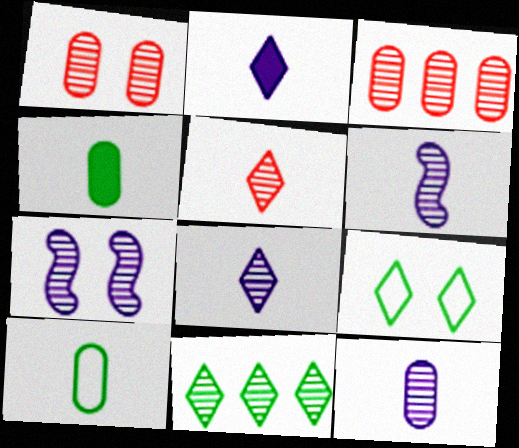[[1, 6, 11], 
[6, 8, 12]]